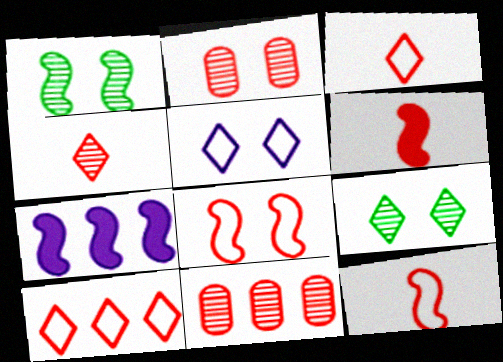[[1, 7, 12], 
[2, 6, 10]]